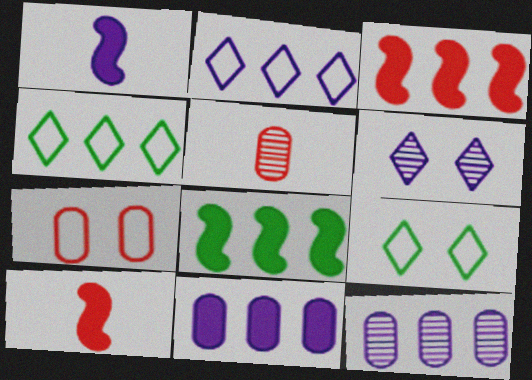[[3, 4, 12], 
[9, 10, 12]]